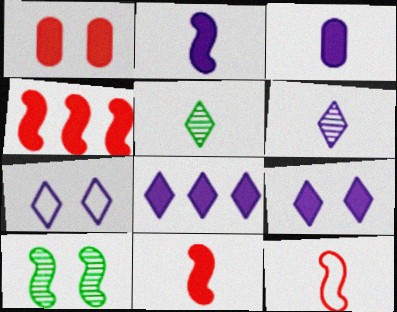[[1, 7, 10], 
[3, 5, 12], 
[6, 7, 8]]